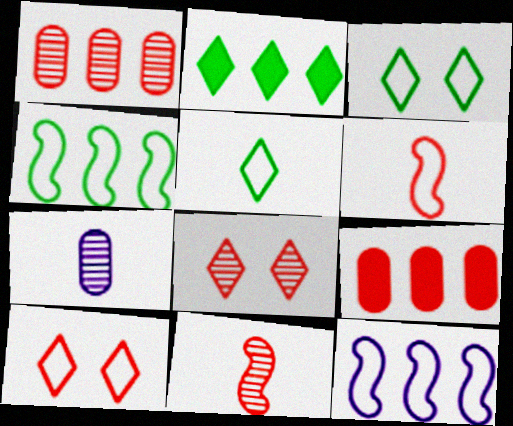[[1, 2, 12], 
[1, 8, 11], 
[6, 8, 9], 
[9, 10, 11]]